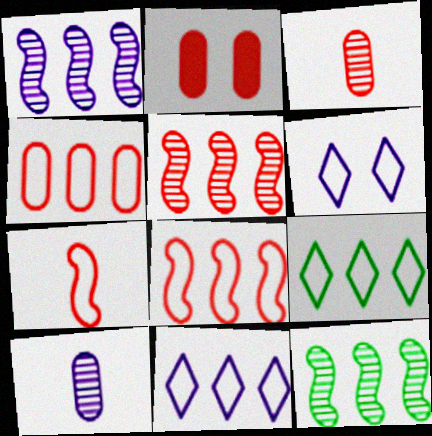[[1, 5, 12], 
[2, 3, 4]]